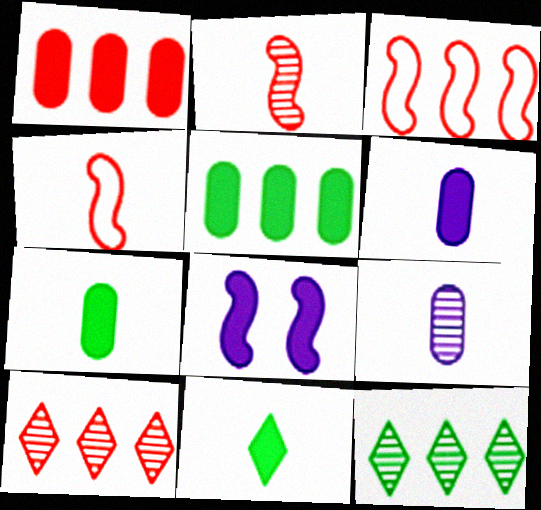[[1, 3, 10], 
[1, 8, 11], 
[4, 9, 11]]